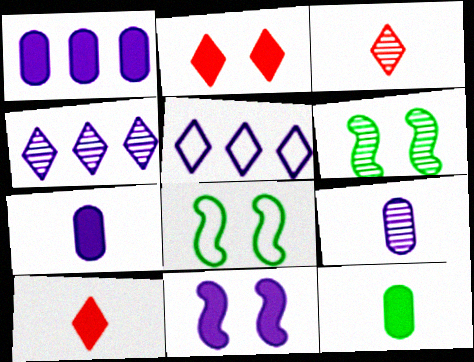[[1, 3, 8], 
[5, 9, 11]]